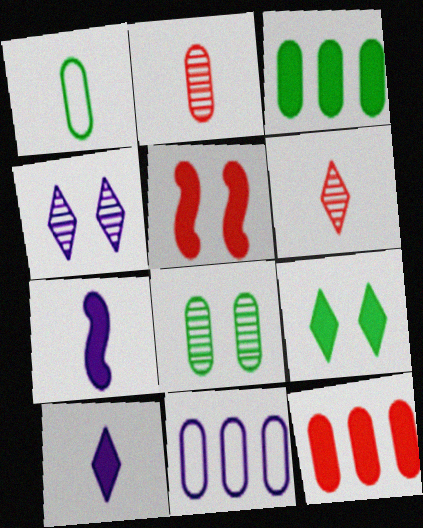[[1, 3, 8], 
[1, 6, 7], 
[3, 5, 10], 
[4, 7, 11], 
[7, 9, 12]]